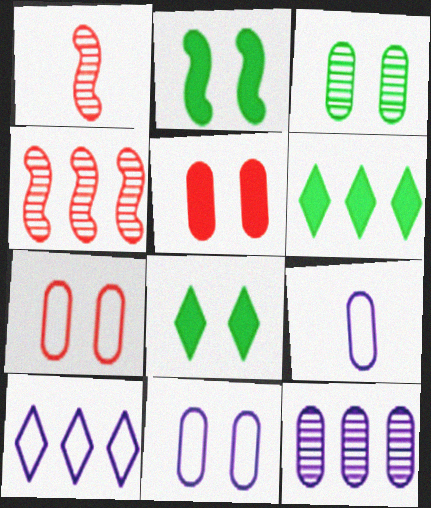[[1, 6, 11], 
[3, 5, 11], 
[4, 8, 9]]